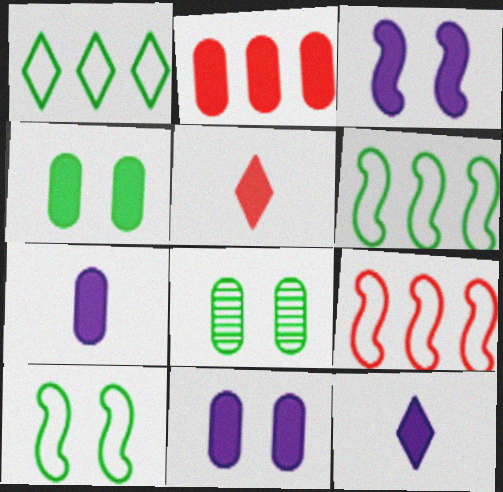[[2, 4, 7], 
[8, 9, 12]]